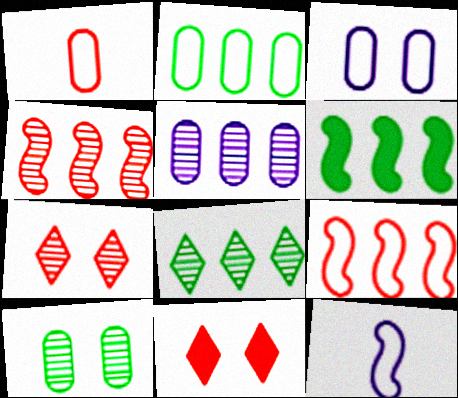[[1, 2, 3], 
[1, 4, 11], 
[2, 6, 8], 
[4, 5, 8]]